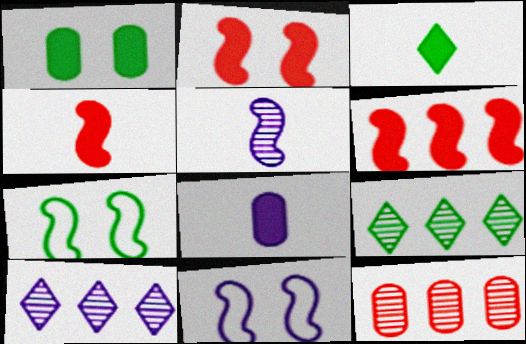[[2, 4, 6], 
[3, 4, 8], 
[3, 11, 12], 
[5, 6, 7], 
[8, 10, 11]]